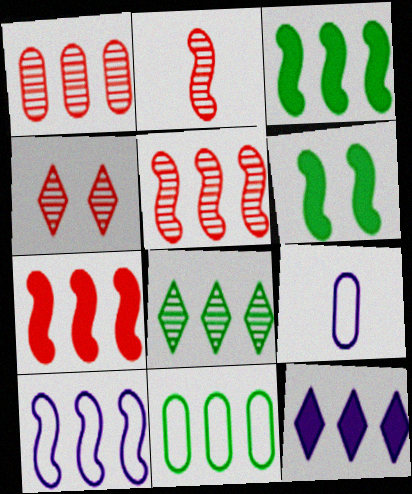[[1, 2, 4], 
[2, 6, 10], 
[3, 4, 9], 
[3, 5, 10], 
[3, 8, 11], 
[5, 11, 12]]